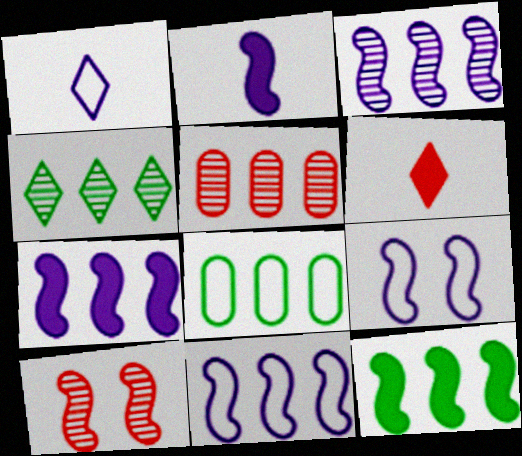[[2, 3, 9], 
[3, 4, 5], 
[3, 7, 11], 
[4, 8, 12]]